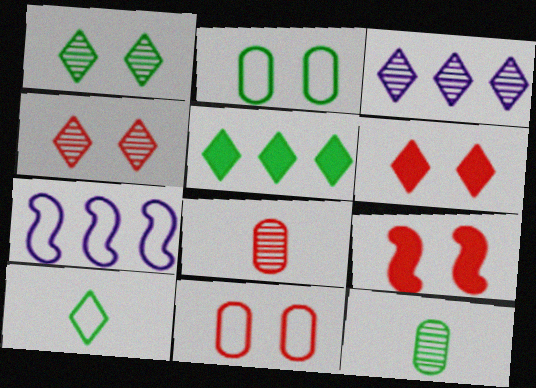[[1, 5, 10], 
[3, 6, 10], 
[4, 9, 11], 
[6, 7, 12], 
[7, 10, 11]]